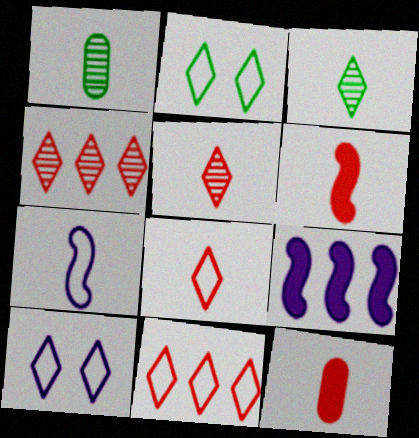[[3, 7, 12]]